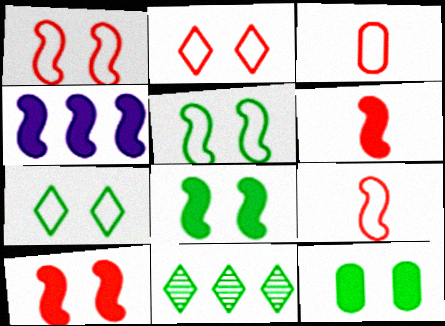[[4, 6, 8]]